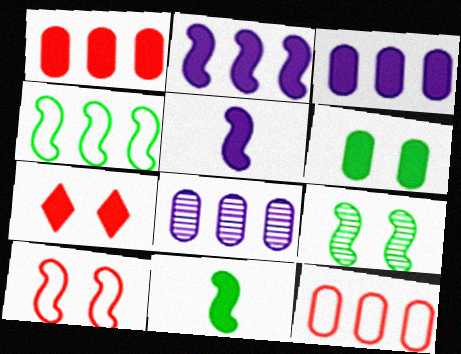[[3, 7, 11], 
[4, 9, 11]]